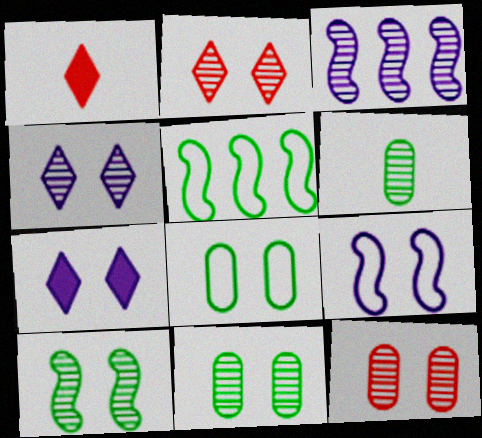[[1, 3, 8], 
[2, 3, 6], 
[4, 10, 12]]